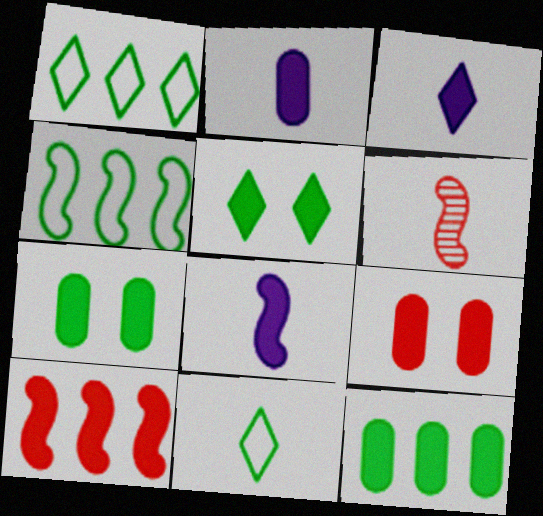[[2, 3, 8], 
[2, 5, 10], 
[2, 6, 11], 
[2, 9, 12], 
[3, 7, 10]]